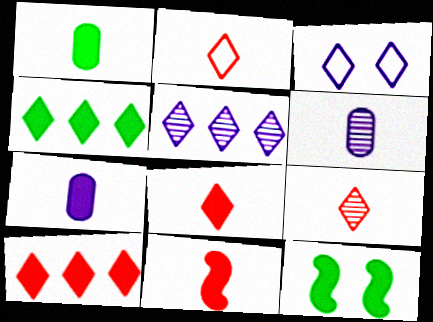[[1, 4, 12], 
[2, 8, 9], 
[3, 4, 9], 
[7, 10, 12]]